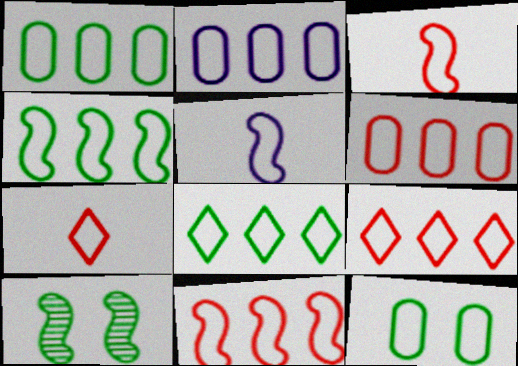[[1, 2, 6], 
[1, 4, 8], 
[2, 4, 9], 
[2, 8, 11], 
[5, 9, 12], 
[6, 9, 11]]